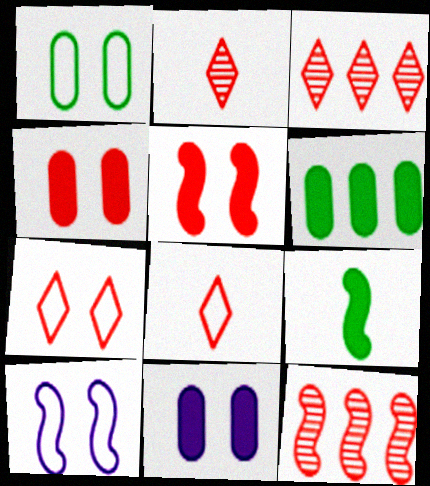[[1, 7, 10], 
[2, 6, 10], 
[4, 8, 12], 
[9, 10, 12]]